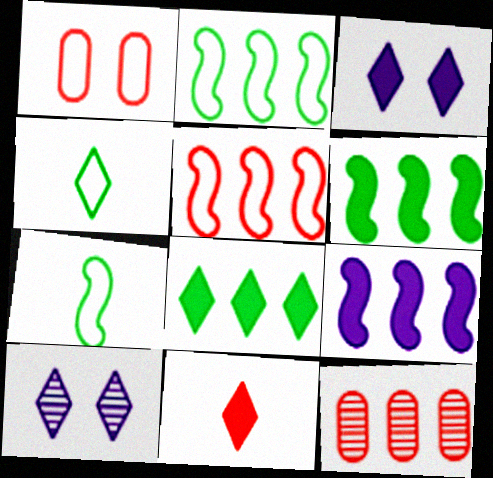[[3, 7, 12], 
[3, 8, 11]]